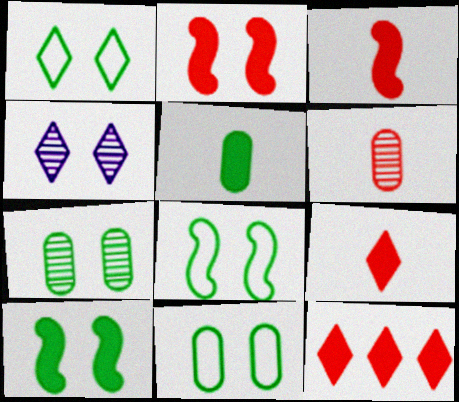[[1, 7, 10], 
[1, 8, 11], 
[2, 4, 11]]